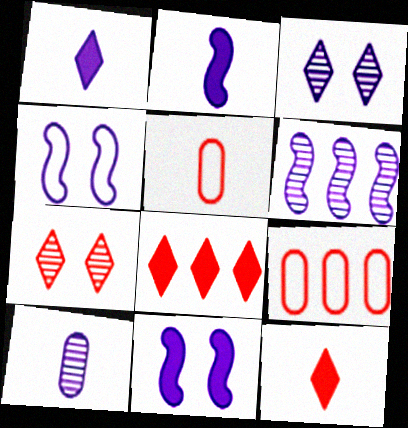[[2, 4, 6], 
[3, 6, 10]]